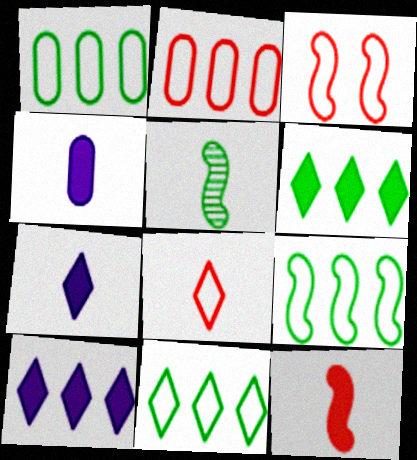[[1, 9, 11], 
[2, 3, 8], 
[4, 5, 8]]